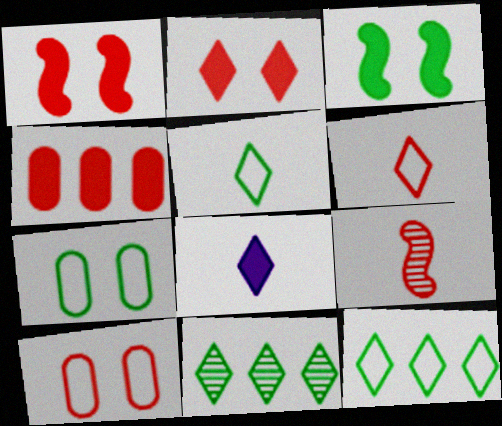[[3, 4, 8]]